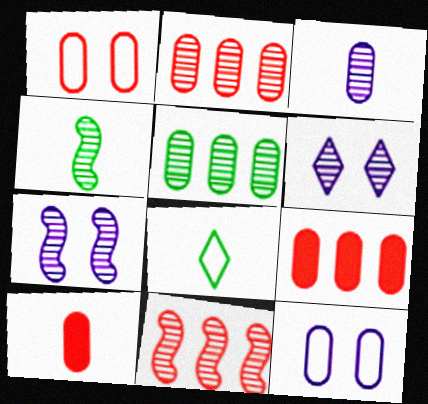[[1, 2, 10], 
[2, 4, 6], 
[4, 7, 11], 
[5, 10, 12], 
[7, 8, 9]]